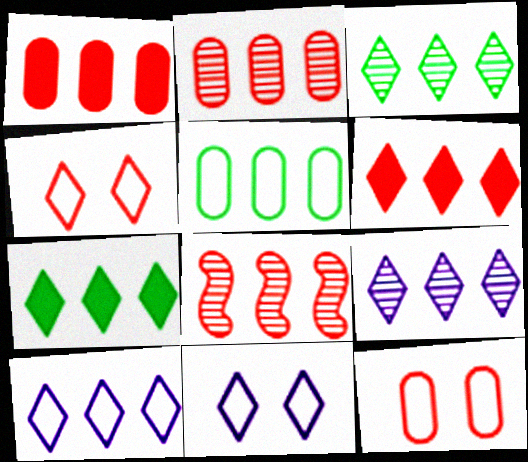[[3, 6, 10]]